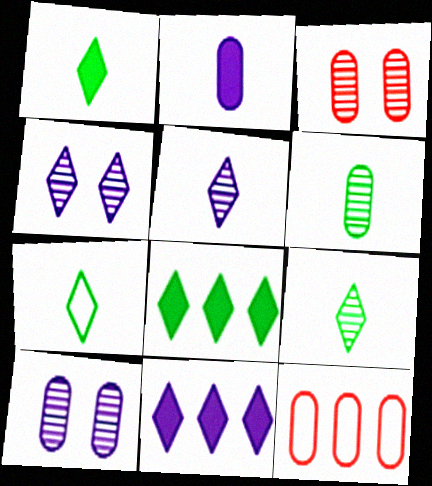[[1, 7, 9]]